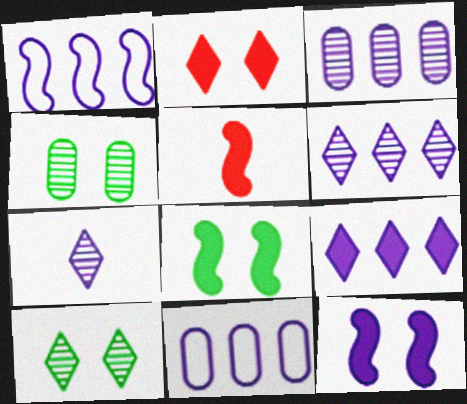[[1, 3, 9], 
[5, 10, 11], 
[7, 11, 12]]